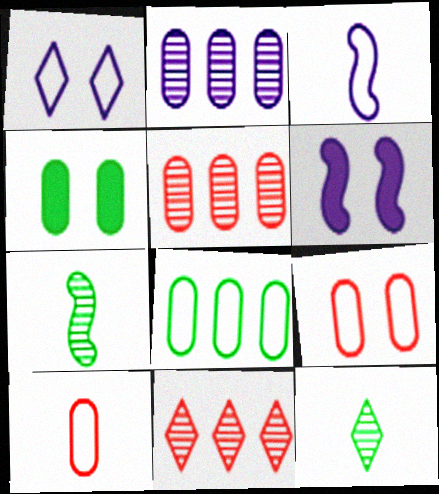[[2, 4, 10], 
[3, 4, 11]]